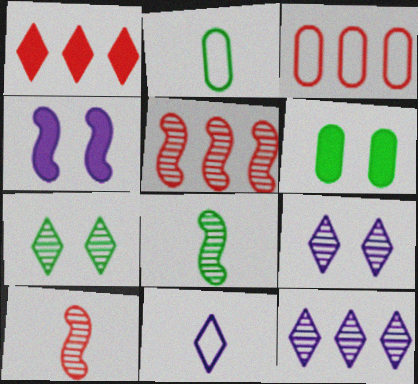[[1, 3, 5], 
[1, 7, 11], 
[5, 6, 11]]